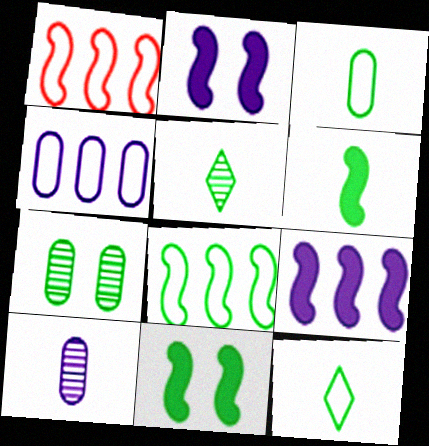[[3, 5, 6]]